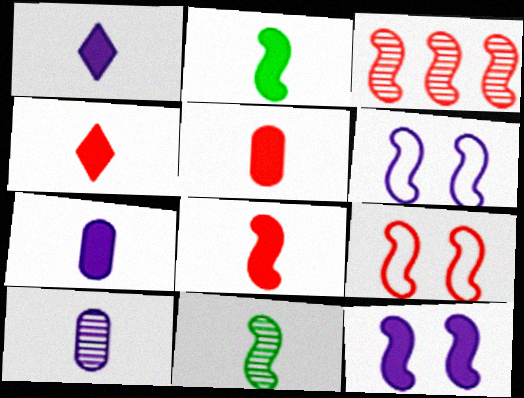[[1, 2, 5], 
[2, 3, 6], 
[2, 4, 7], 
[3, 8, 9], 
[4, 5, 8]]